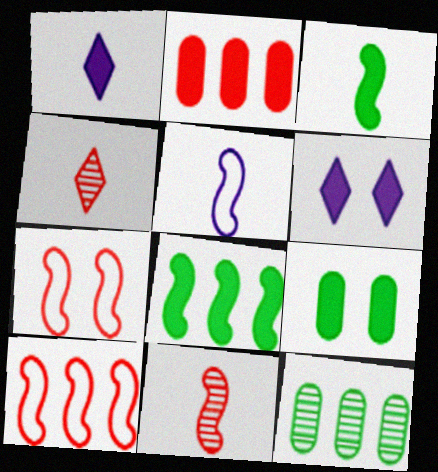[[1, 7, 12], 
[2, 3, 6], 
[2, 4, 7], 
[3, 5, 11]]